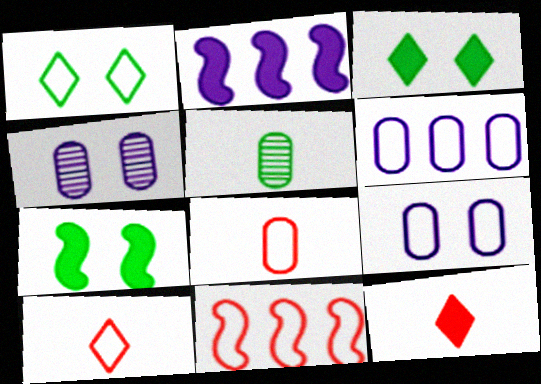[]